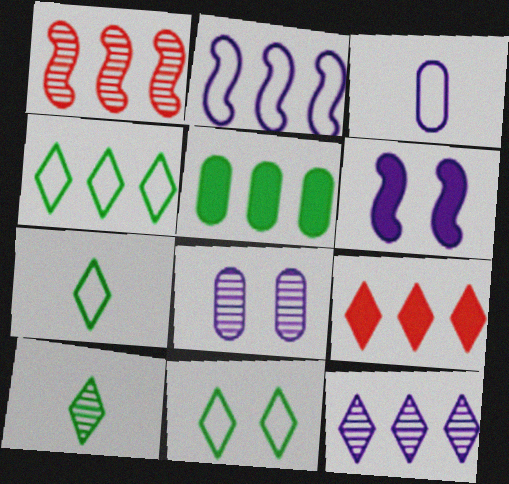[[1, 8, 10], 
[3, 6, 12], 
[4, 7, 11], 
[4, 9, 12]]